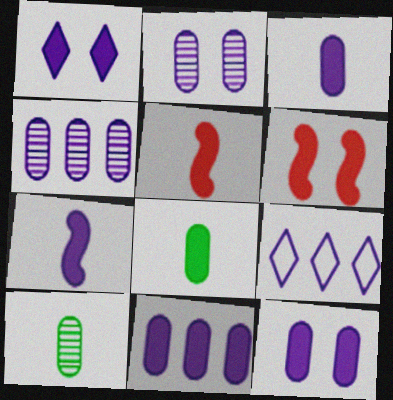[[1, 7, 11], 
[2, 7, 9], 
[3, 11, 12], 
[6, 9, 10]]